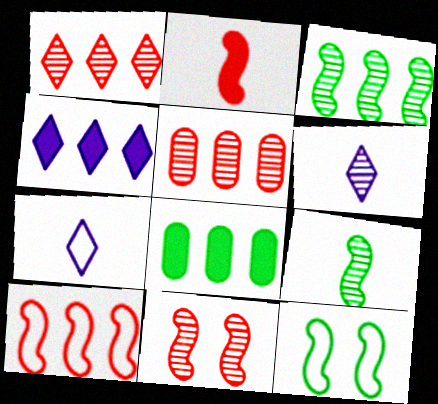[[2, 10, 11], 
[7, 8, 11]]